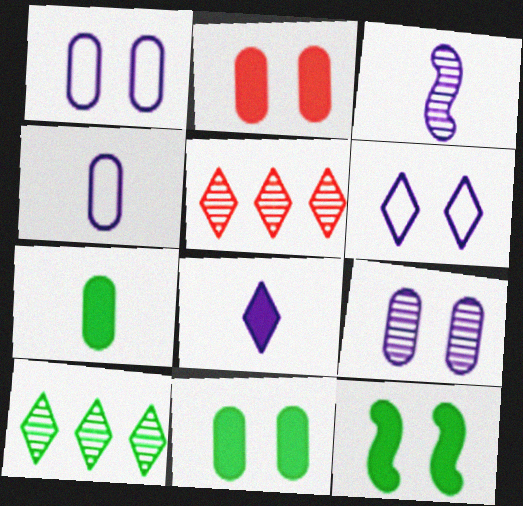[[3, 4, 8], 
[4, 5, 12]]